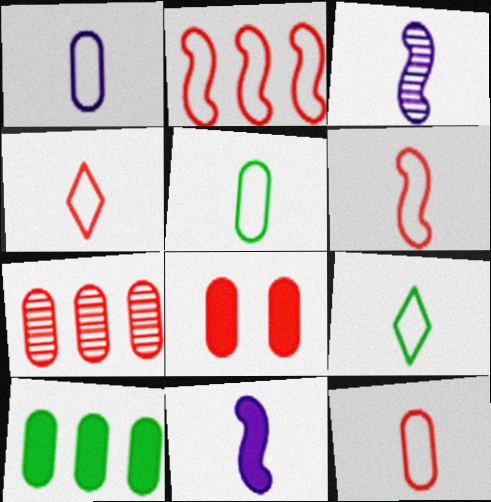[[1, 5, 12], 
[1, 6, 9], 
[4, 6, 12], 
[7, 8, 12]]